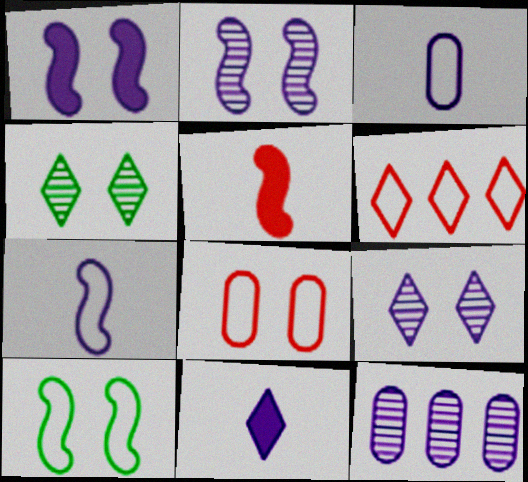[[1, 4, 8], 
[3, 6, 10], 
[4, 6, 11]]